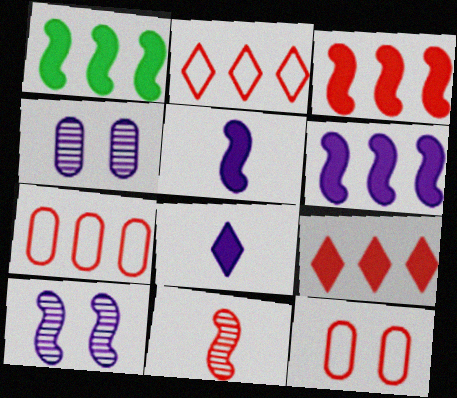[[1, 3, 6], 
[9, 11, 12]]